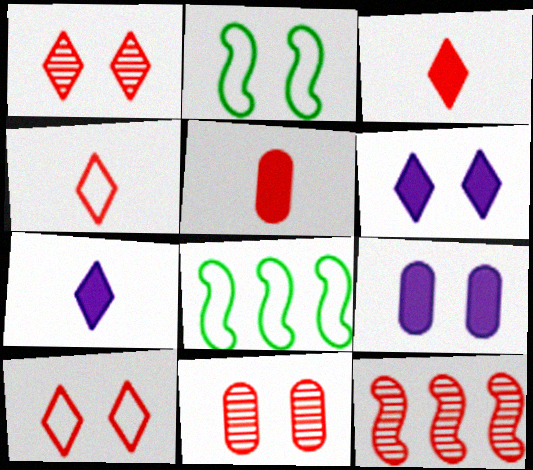[[1, 2, 9], 
[2, 6, 11], 
[5, 10, 12], 
[7, 8, 11]]